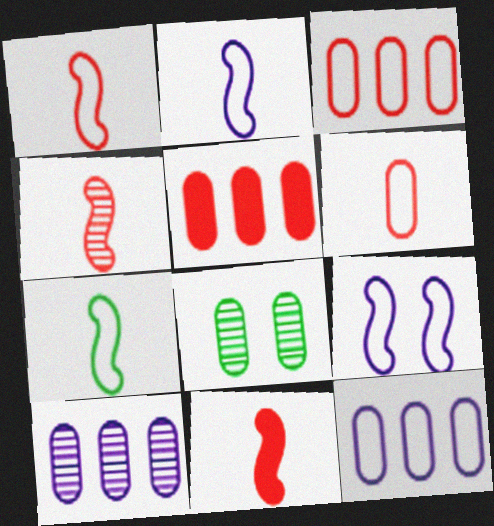[[1, 2, 7], 
[1, 4, 11]]